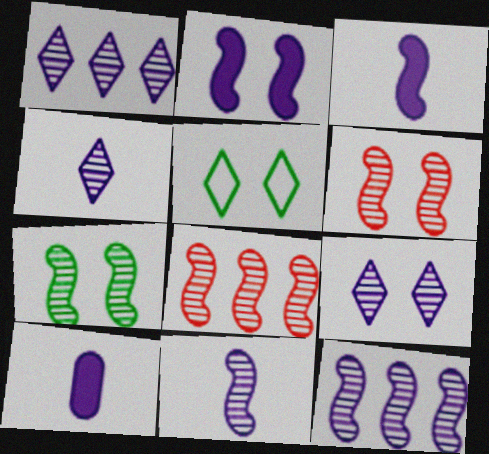[[1, 4, 9], 
[5, 8, 10], 
[7, 8, 11]]